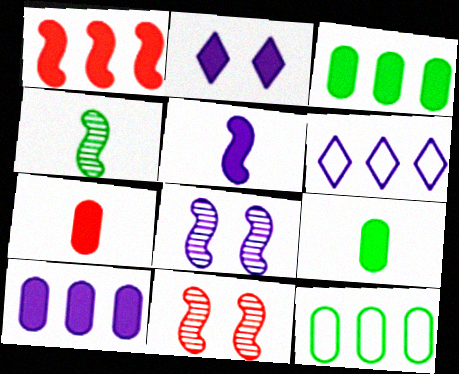[[1, 2, 9], 
[2, 5, 10], 
[6, 9, 11]]